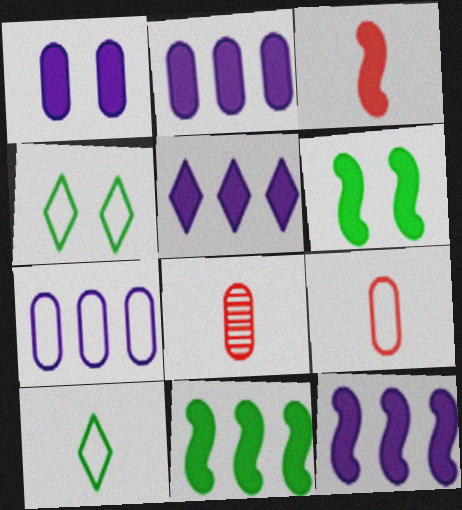[[2, 5, 12], 
[3, 6, 12], 
[4, 8, 12]]